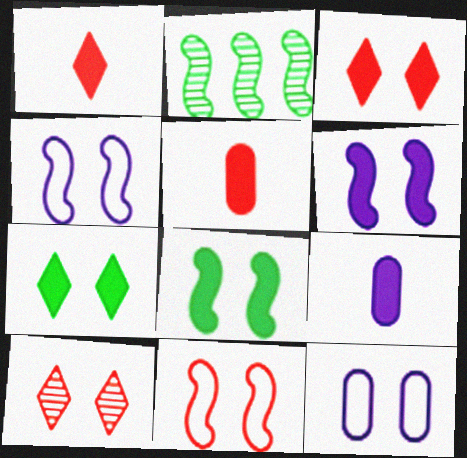[[1, 2, 12], 
[8, 10, 12]]